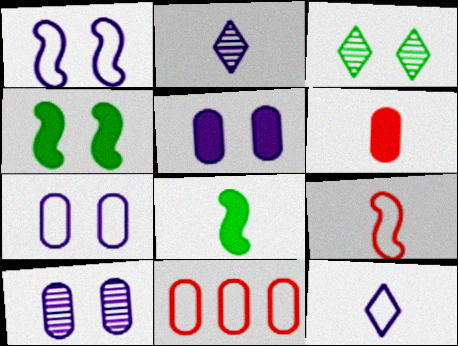[[2, 4, 11], 
[5, 7, 10]]